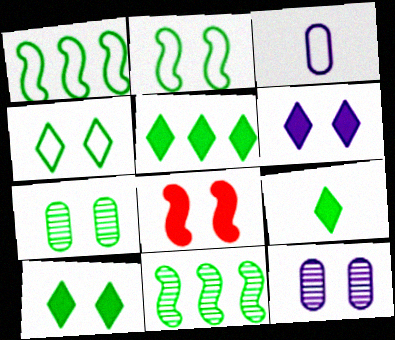[[1, 7, 9], 
[2, 7, 10], 
[4, 8, 12], 
[5, 9, 10]]